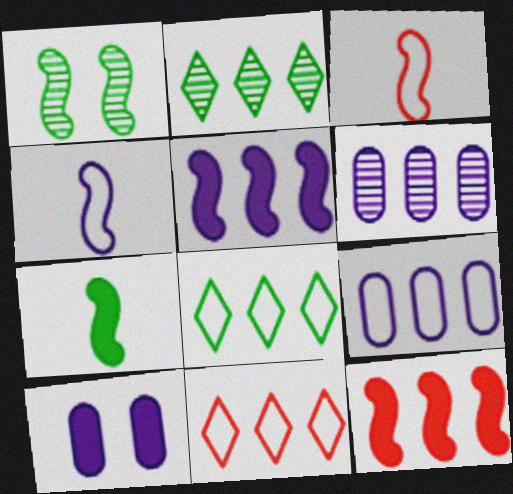[[1, 3, 5], 
[1, 4, 12], 
[2, 3, 10], 
[2, 9, 12], 
[6, 8, 12]]